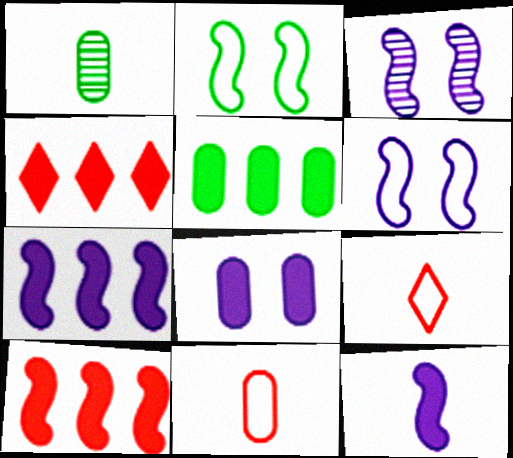[[1, 4, 6], 
[1, 9, 12], 
[3, 5, 9], 
[4, 5, 7]]